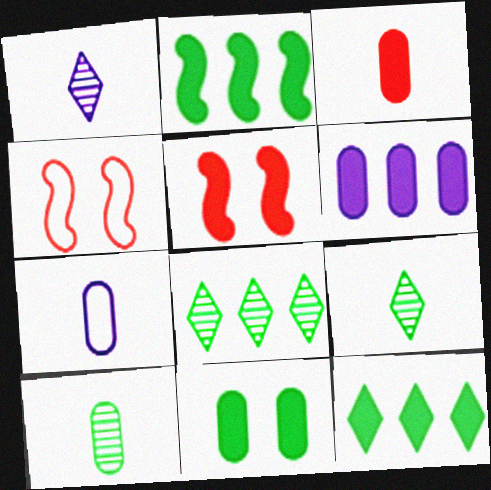[[3, 6, 11], 
[3, 7, 10], 
[4, 6, 9], 
[5, 7, 8]]